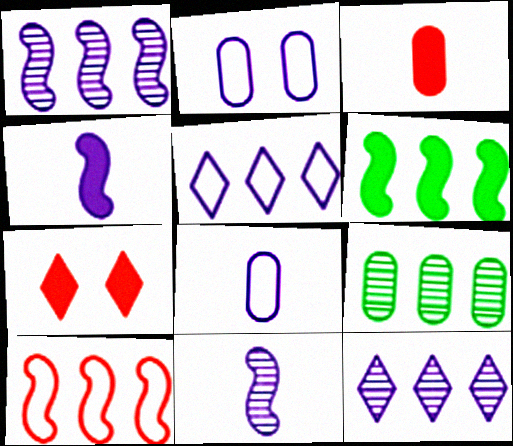[[1, 6, 10], 
[2, 3, 9], 
[2, 4, 12]]